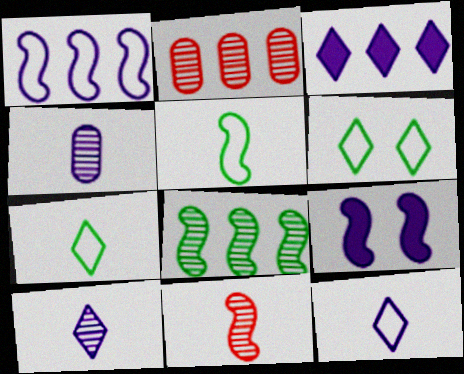[[2, 7, 9]]